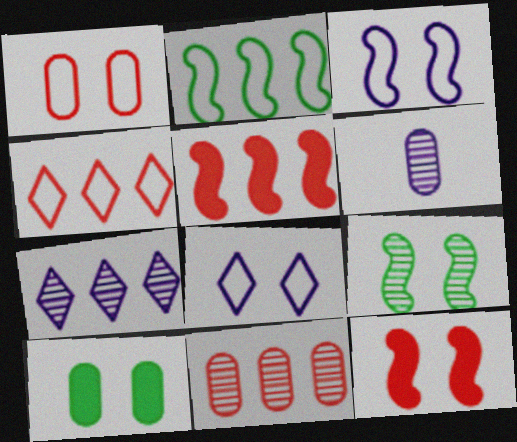[[3, 9, 12], 
[4, 5, 11]]